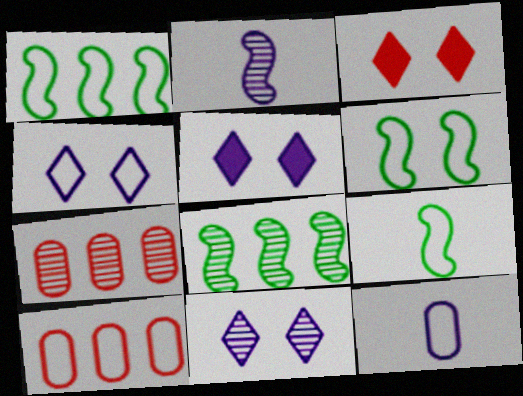[[1, 6, 9], 
[3, 8, 12], 
[4, 5, 11], 
[4, 9, 10], 
[5, 7, 9]]